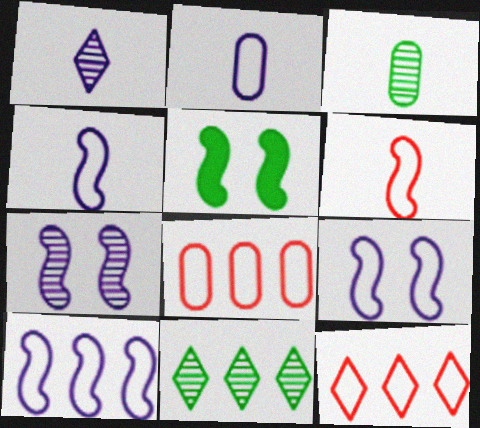[[1, 5, 8], 
[4, 9, 10]]